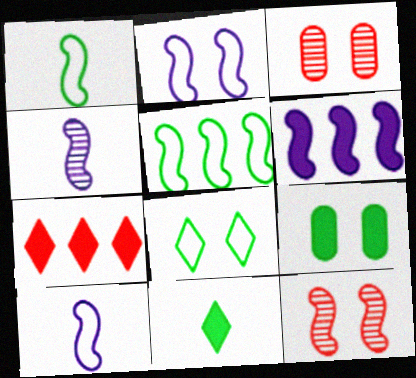[[1, 6, 12], 
[2, 4, 6]]